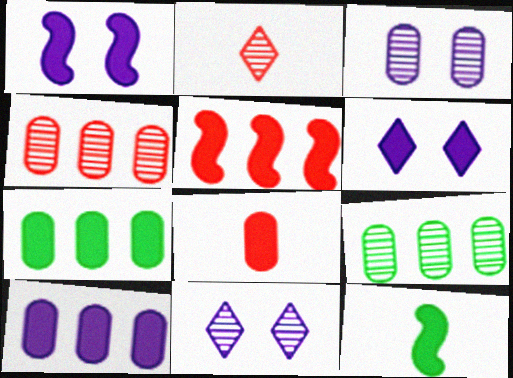[[1, 5, 12]]